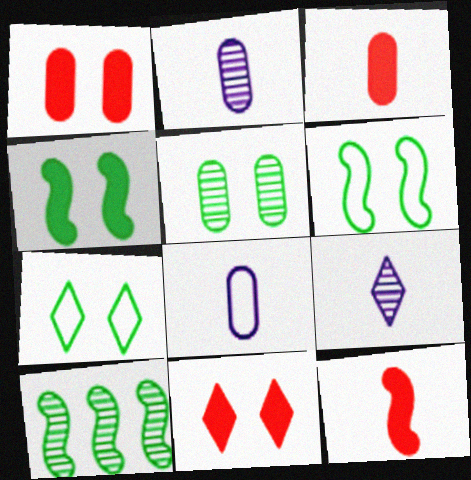[[4, 5, 7], 
[8, 10, 11]]